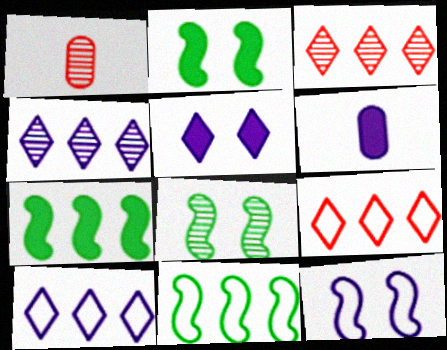[[1, 2, 10], 
[1, 4, 8], 
[1, 5, 11], 
[4, 6, 12], 
[6, 8, 9]]